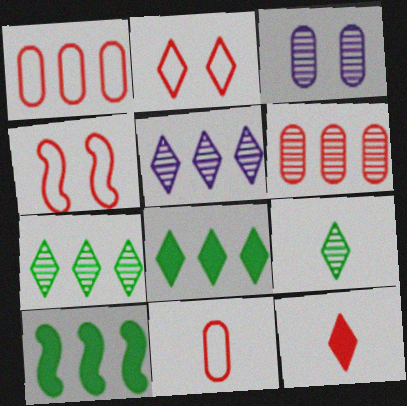[[1, 5, 10], 
[4, 6, 12]]